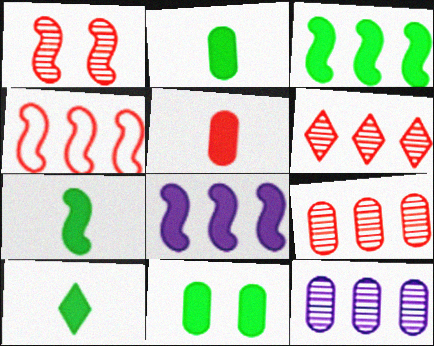[[2, 7, 10], 
[3, 10, 11]]